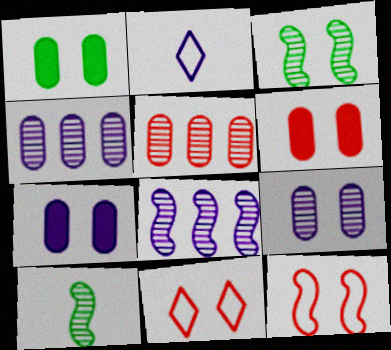[[1, 6, 7], 
[2, 7, 8], 
[3, 7, 11]]